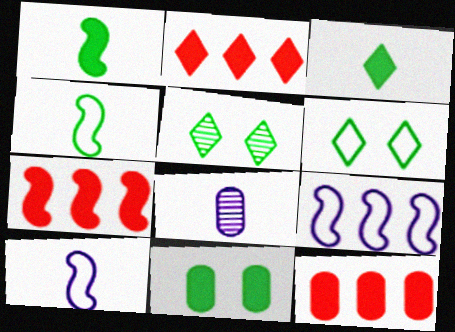[[2, 7, 12], 
[5, 10, 12], 
[6, 7, 8]]